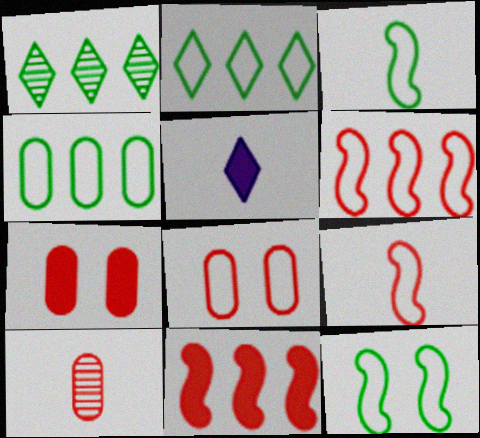[[3, 5, 10]]